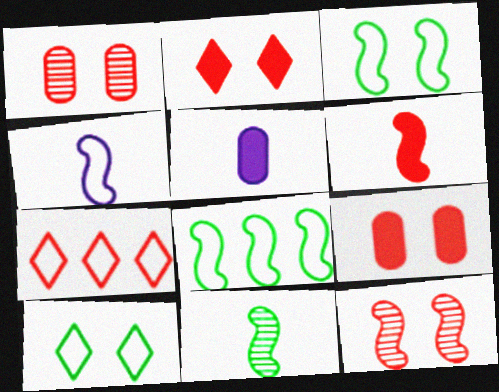[[1, 6, 7], 
[4, 6, 11]]